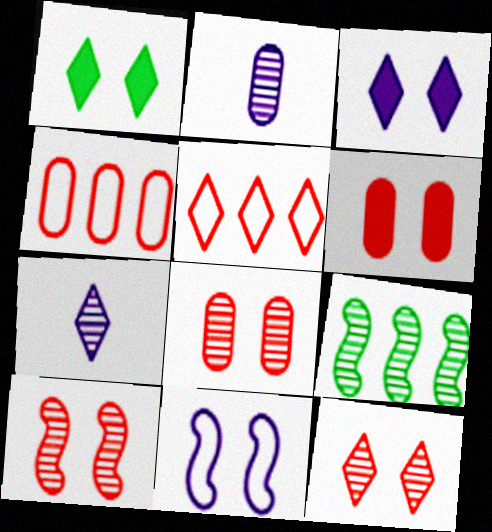[[1, 5, 7], 
[1, 8, 11], 
[2, 9, 12], 
[7, 8, 9], 
[8, 10, 12]]